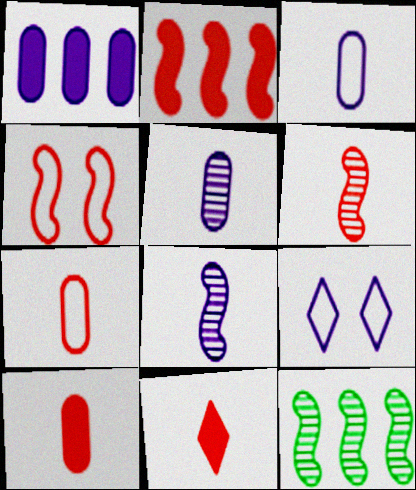[[1, 8, 9], 
[2, 4, 6], 
[6, 7, 11], 
[9, 10, 12]]